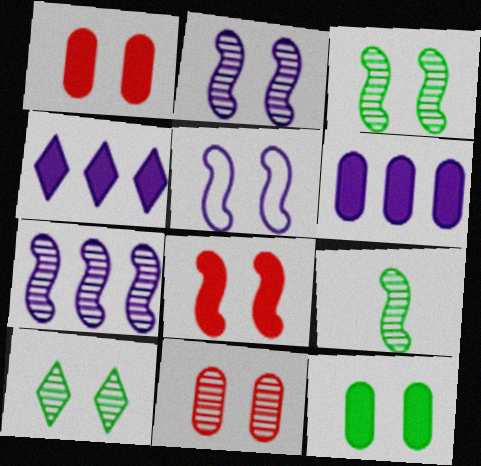[[1, 5, 10], 
[2, 10, 11], 
[3, 5, 8]]